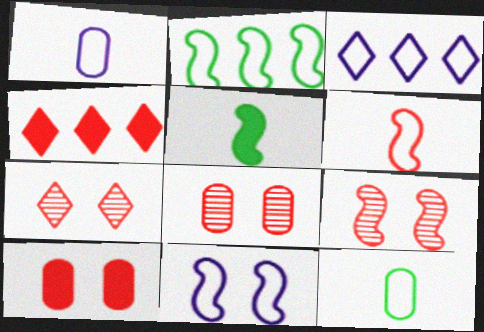[[1, 3, 11], 
[2, 6, 11], 
[3, 5, 8], 
[4, 6, 8], 
[7, 8, 9]]